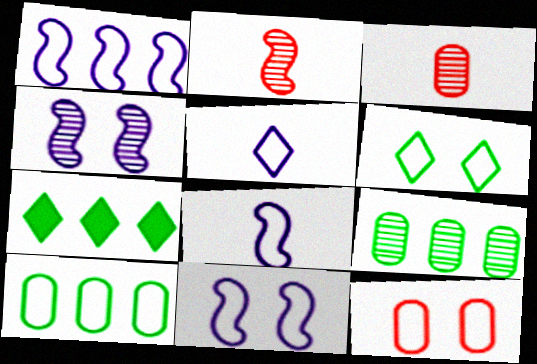[[1, 8, 11], 
[3, 7, 11], 
[6, 11, 12]]